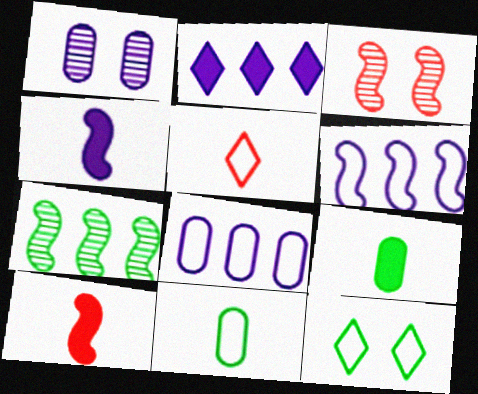[[2, 3, 11], 
[7, 9, 12]]